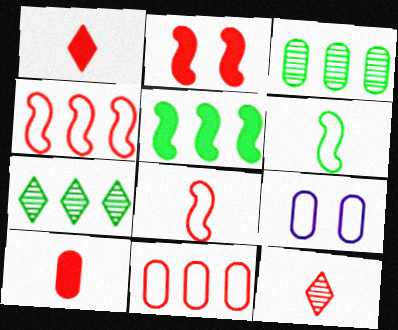[[2, 11, 12], 
[3, 9, 10], 
[5, 9, 12], 
[8, 10, 12]]